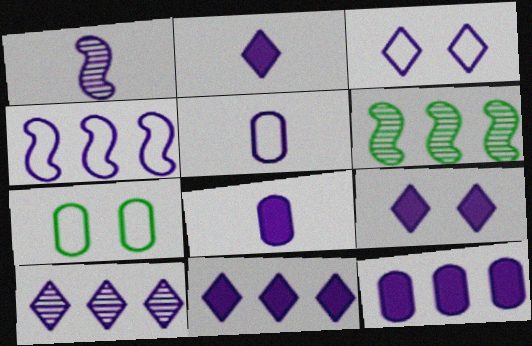[[1, 2, 5], 
[1, 3, 12], 
[2, 3, 10], 
[2, 9, 11], 
[3, 4, 5], 
[4, 10, 12]]